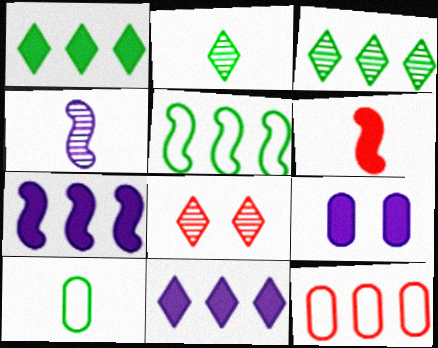[[1, 6, 9], 
[3, 7, 12], 
[6, 8, 12], 
[7, 8, 10]]